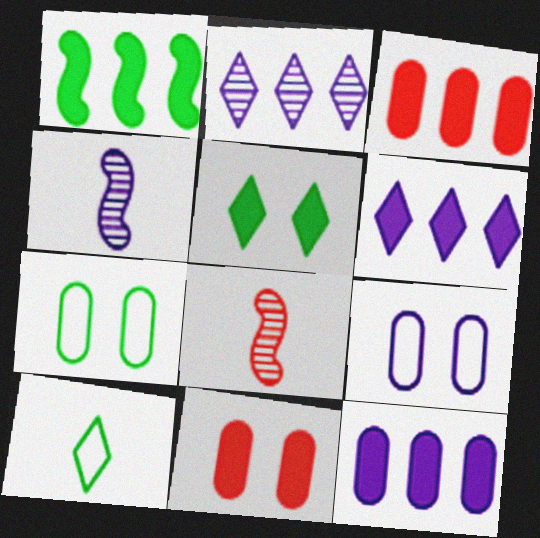[[1, 3, 6], 
[4, 6, 9], 
[6, 7, 8]]